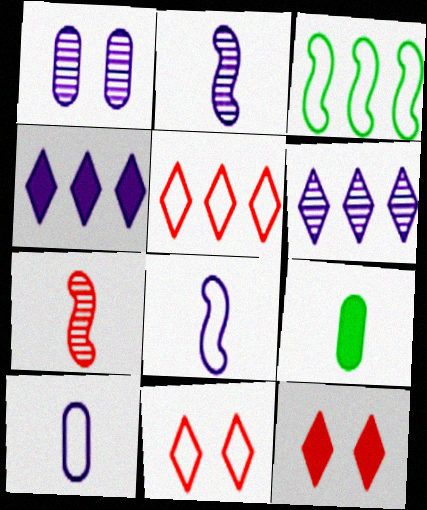[[1, 2, 6], 
[1, 4, 8], 
[3, 10, 11]]